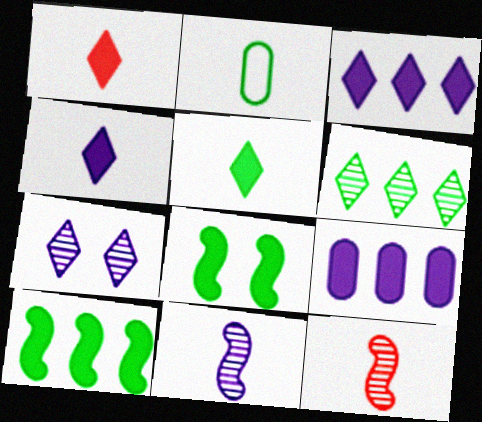[[1, 2, 11], 
[1, 4, 5], 
[1, 8, 9], 
[2, 4, 12], 
[2, 6, 8]]